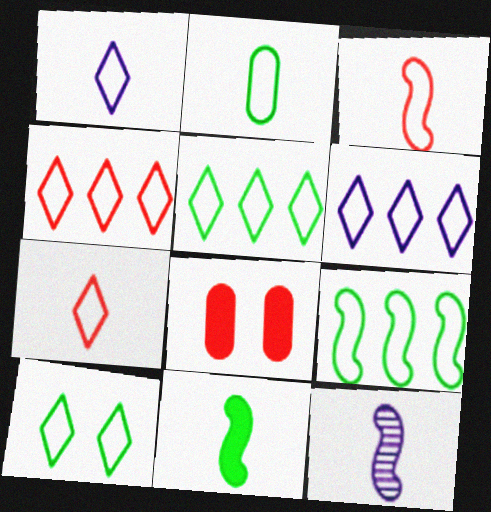[[1, 2, 3], 
[1, 4, 10], 
[2, 9, 10], 
[3, 11, 12], 
[4, 5, 6], 
[5, 8, 12], 
[6, 7, 10]]